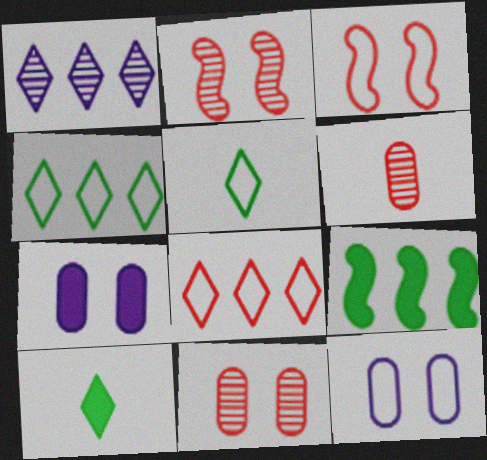[]